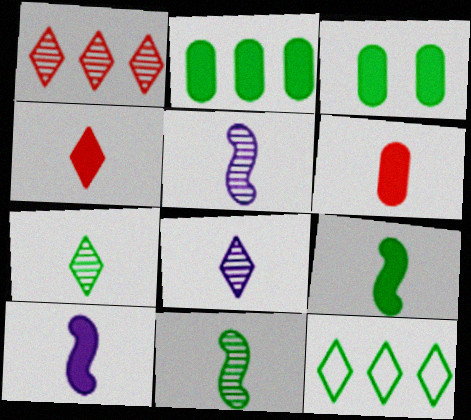[[3, 11, 12]]